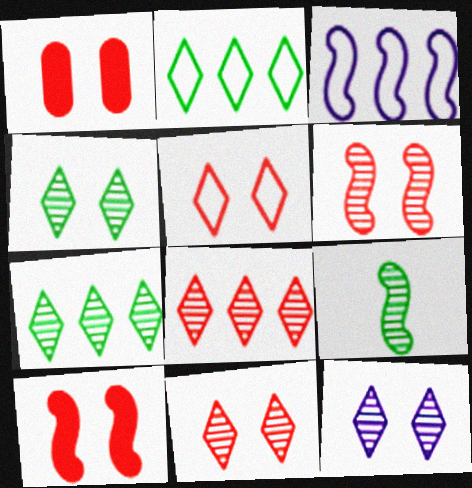[[1, 5, 6], 
[3, 9, 10], 
[4, 11, 12]]